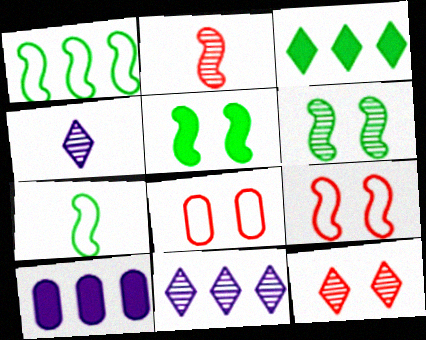[[7, 10, 12]]